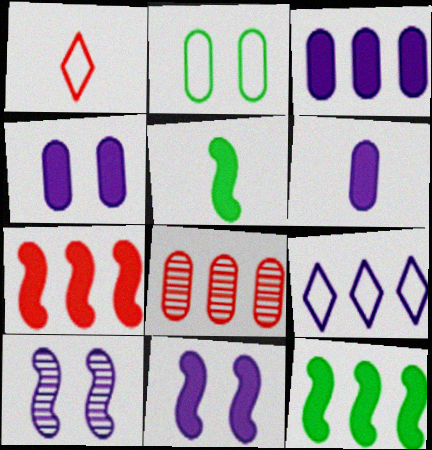[[2, 6, 8], 
[3, 4, 6], 
[5, 7, 11], 
[6, 9, 10], 
[8, 9, 12]]